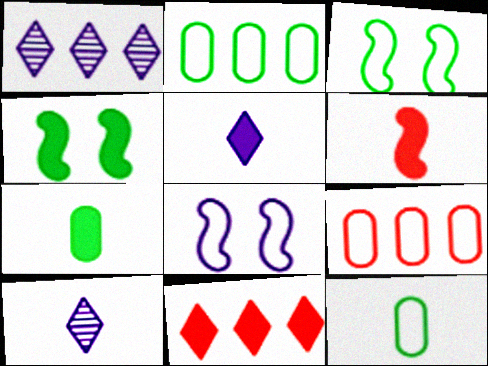[[4, 9, 10], 
[5, 6, 7], 
[6, 10, 12]]